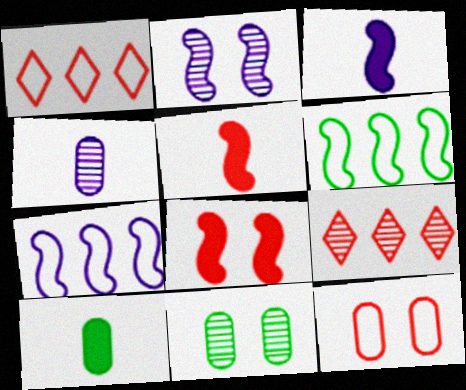[[1, 2, 10], 
[1, 3, 11], 
[2, 3, 7], 
[2, 5, 6], 
[5, 9, 12]]